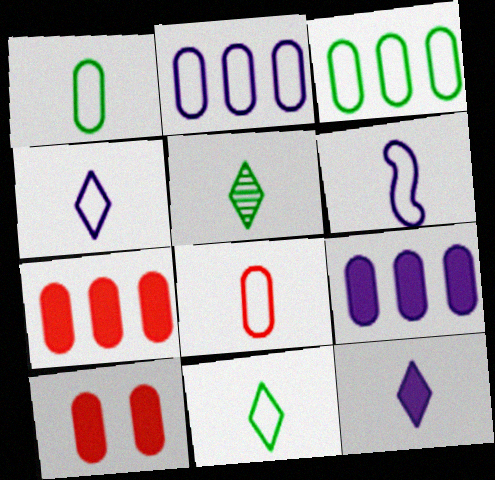[[6, 8, 11]]